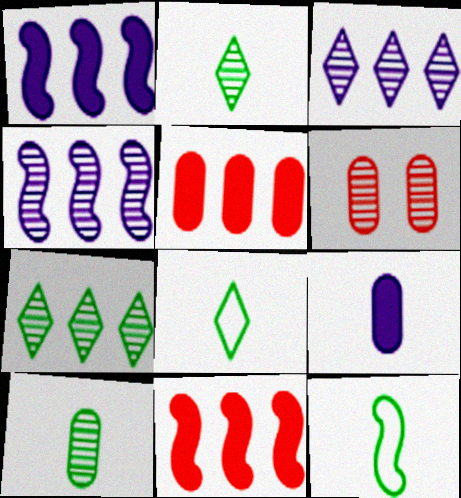[[1, 6, 8], 
[2, 4, 6]]